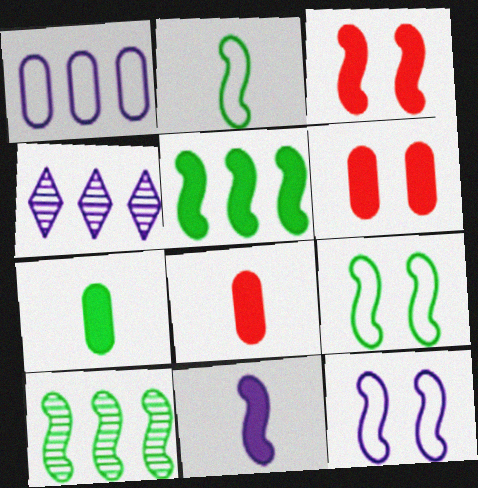[[2, 4, 6], 
[3, 5, 11], 
[4, 8, 9]]